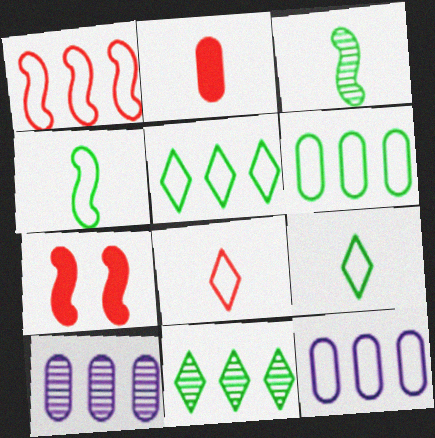[[1, 5, 12], 
[7, 9, 10]]